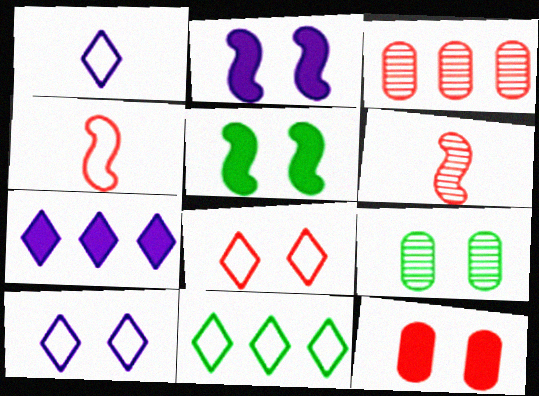[[1, 3, 5], 
[1, 8, 11], 
[2, 8, 9], 
[4, 7, 9]]